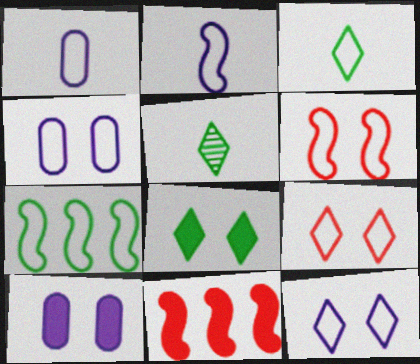[[1, 7, 9], 
[2, 6, 7], 
[4, 5, 11]]